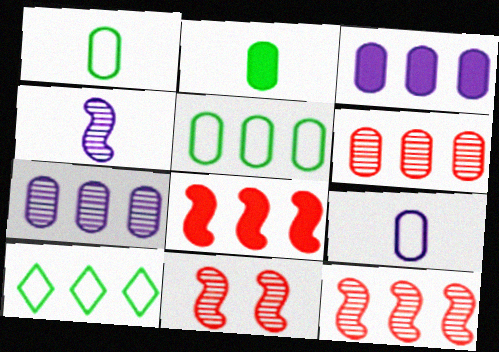[[3, 5, 6], 
[3, 10, 12], 
[7, 8, 10]]